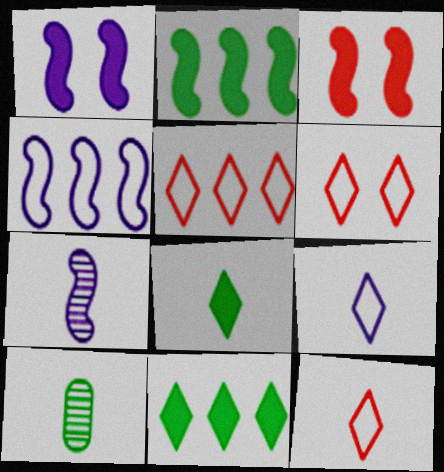[[1, 4, 7], 
[1, 5, 10], 
[5, 6, 12]]